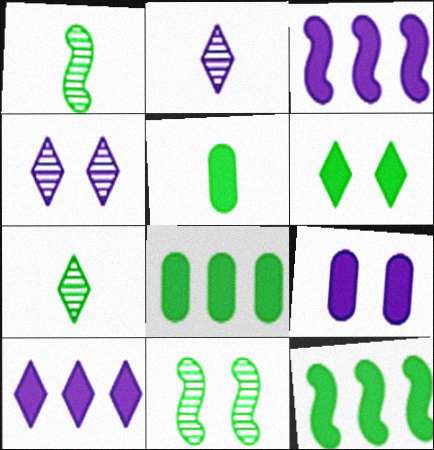[[5, 6, 12]]